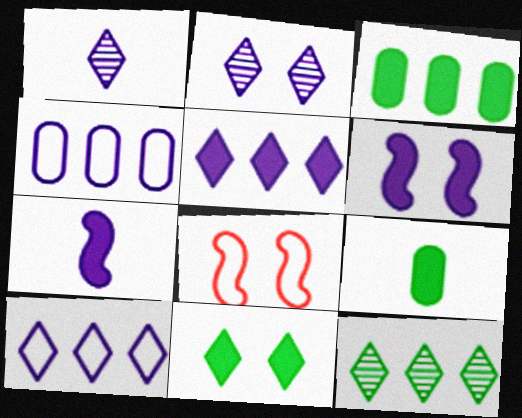[[1, 3, 8], 
[1, 4, 6], 
[2, 4, 7]]